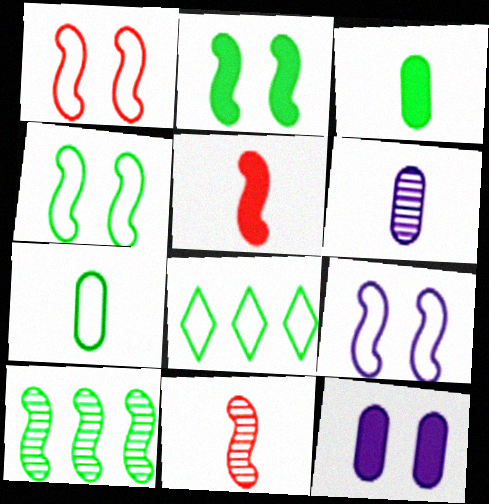[[1, 4, 9], 
[4, 7, 8], 
[5, 9, 10], 
[8, 11, 12]]